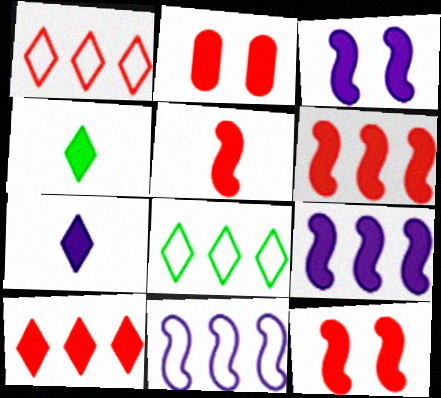[[2, 4, 9], 
[2, 5, 10], 
[5, 6, 12]]